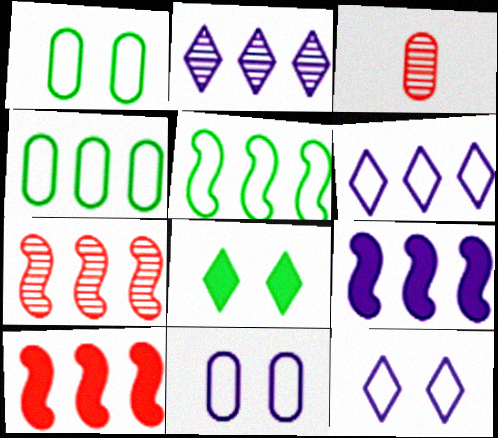[[2, 4, 10], 
[5, 7, 9]]